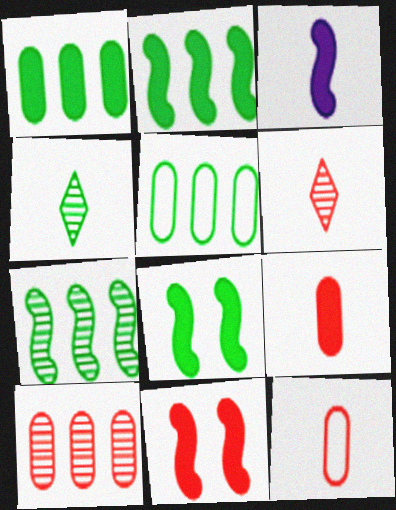[[2, 3, 11], 
[3, 4, 12], 
[4, 5, 8]]